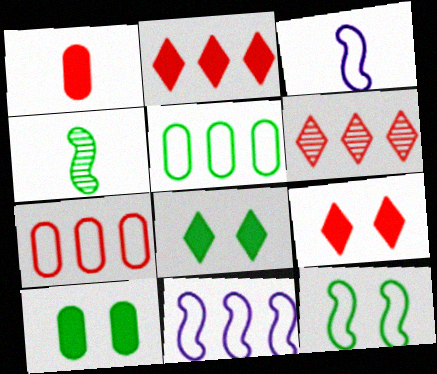[[3, 6, 10], 
[4, 5, 8]]